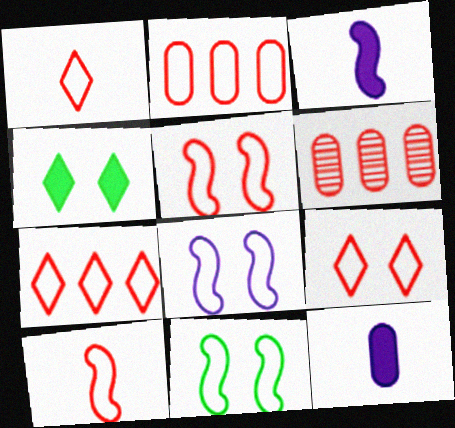[[1, 2, 5], 
[1, 7, 9], 
[2, 9, 10], 
[5, 8, 11]]